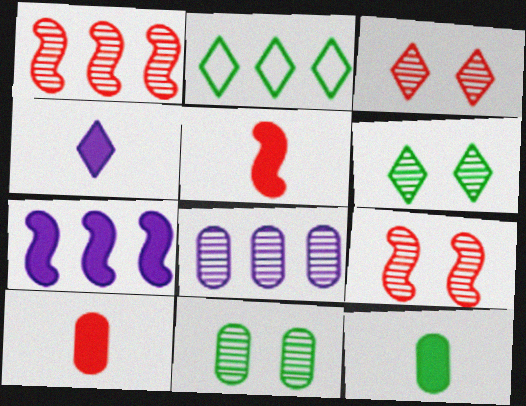[[2, 3, 4], 
[4, 5, 12]]